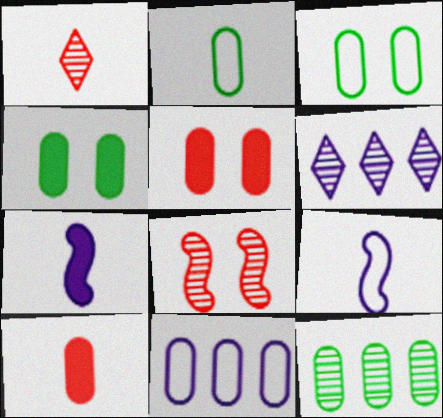[[1, 2, 7], 
[2, 4, 12]]